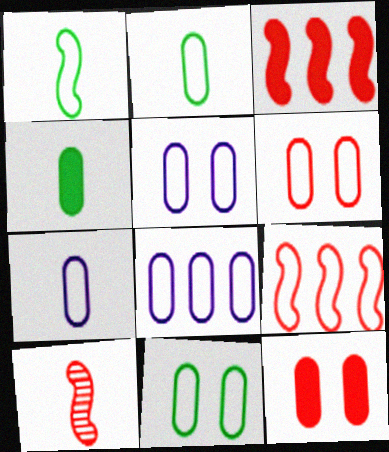[[2, 6, 8], 
[5, 6, 11], 
[5, 7, 8]]